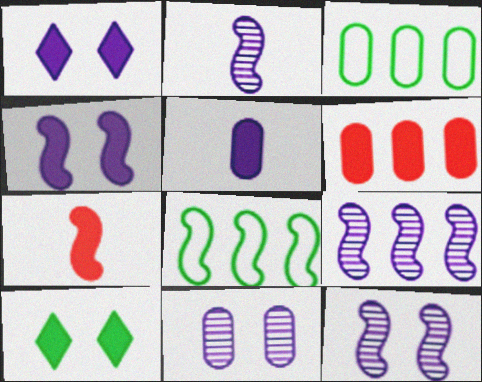[[2, 9, 12], 
[7, 8, 12]]